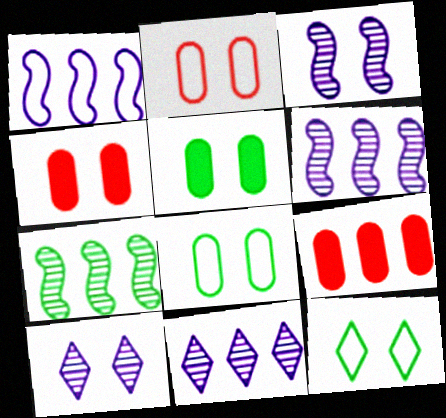[[3, 4, 12]]